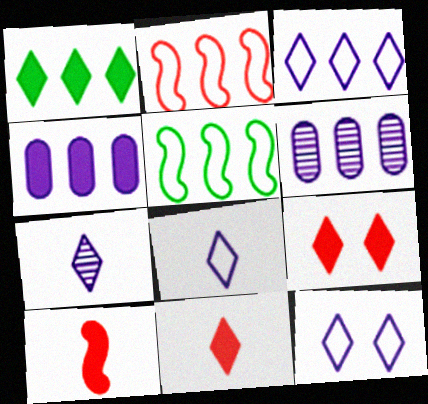[[1, 2, 6], 
[3, 8, 12]]